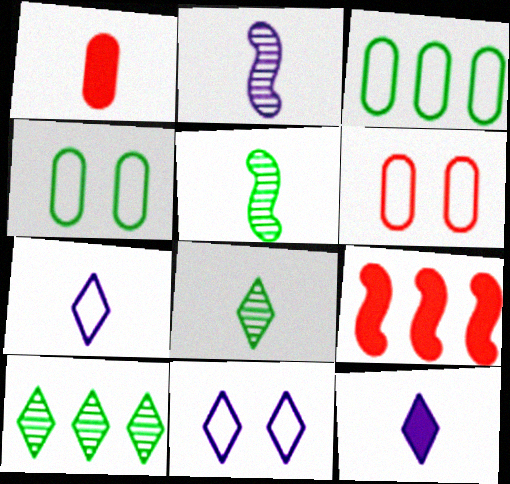[[1, 5, 7]]